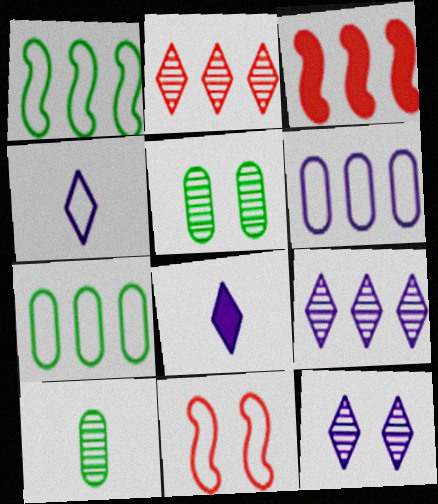[[3, 4, 5], 
[3, 7, 9], 
[4, 7, 11]]